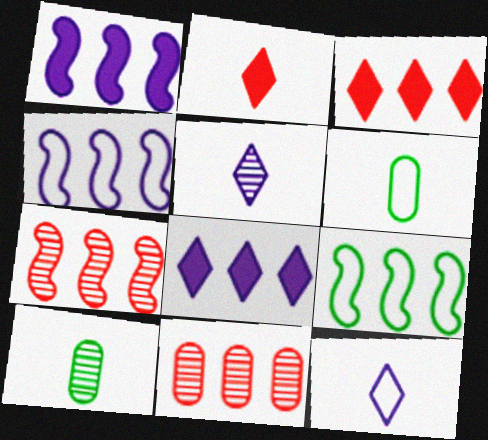[[1, 7, 9], 
[8, 9, 11]]